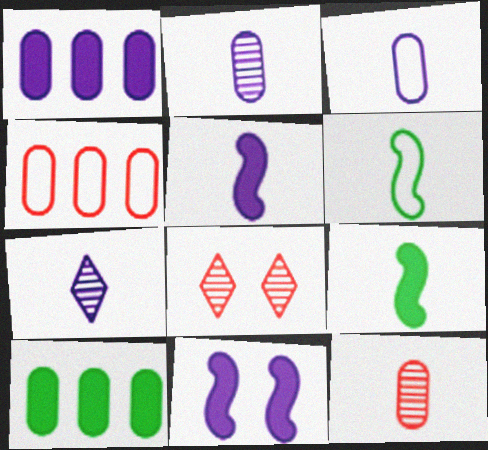[[1, 6, 8], 
[3, 5, 7]]